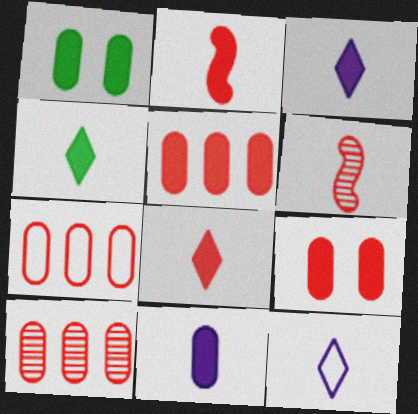[[1, 5, 11], 
[2, 4, 11], 
[3, 4, 8], 
[5, 7, 10]]